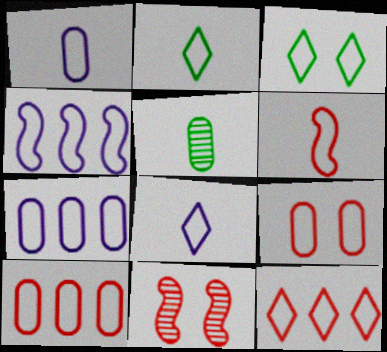[[1, 2, 6], 
[2, 4, 9], 
[3, 6, 7], 
[3, 8, 12], 
[6, 9, 12]]